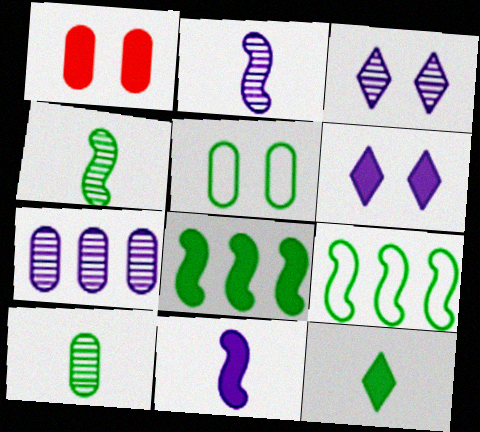[[2, 3, 7]]